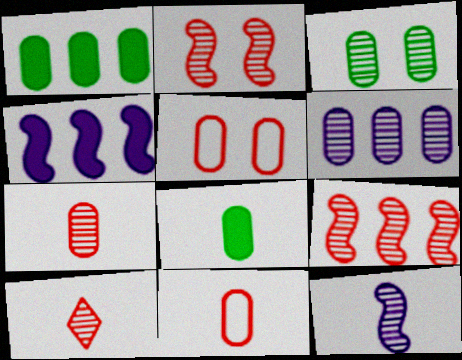[[3, 6, 7], 
[5, 6, 8]]